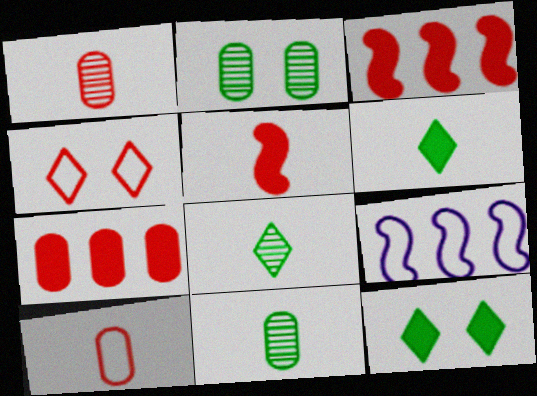[[1, 3, 4], 
[1, 9, 12]]